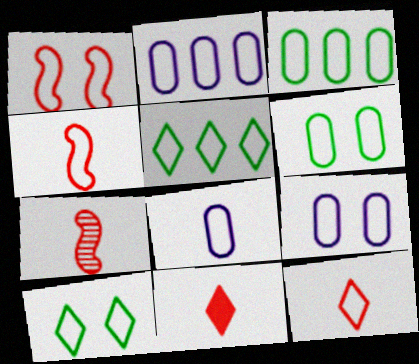[[1, 5, 8], 
[1, 9, 10], 
[2, 4, 10], 
[2, 8, 9], 
[4, 5, 9]]